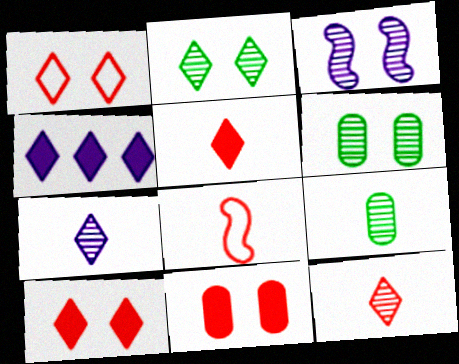[[4, 6, 8]]